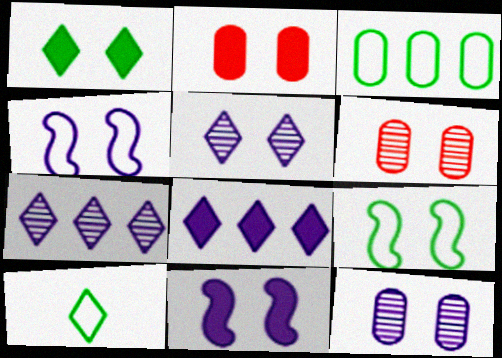[[1, 2, 11], 
[1, 4, 6], 
[2, 5, 9], 
[3, 9, 10]]